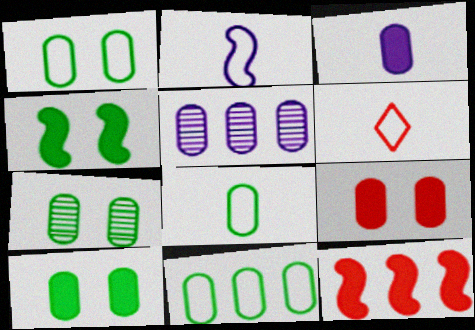[[1, 7, 10], 
[1, 8, 11], 
[2, 6, 8], 
[4, 5, 6], 
[5, 8, 9]]